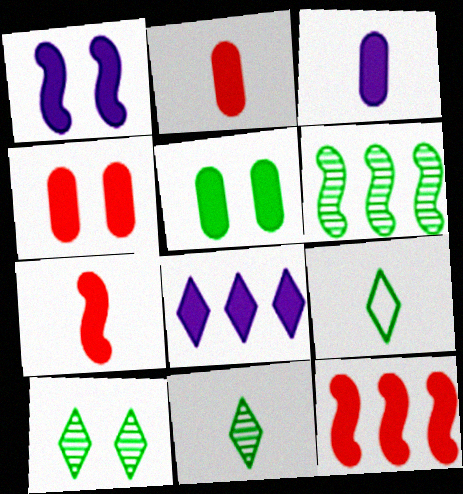[[1, 3, 8], 
[5, 6, 9], 
[5, 7, 8]]